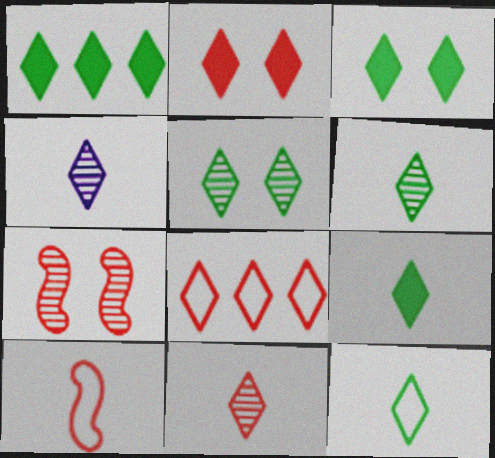[[1, 3, 9], 
[1, 5, 12], 
[2, 8, 11], 
[3, 4, 8], 
[4, 6, 11], 
[6, 9, 12]]